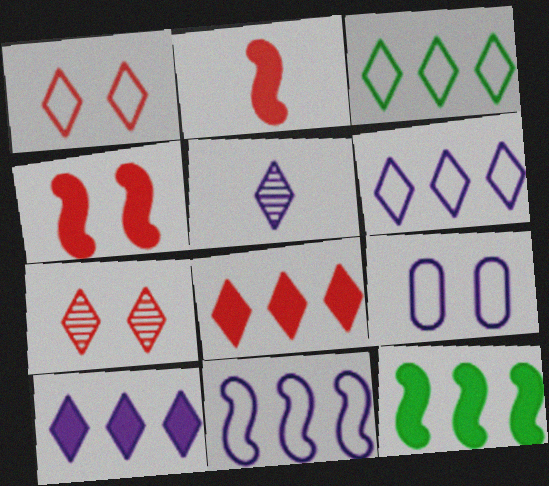[]